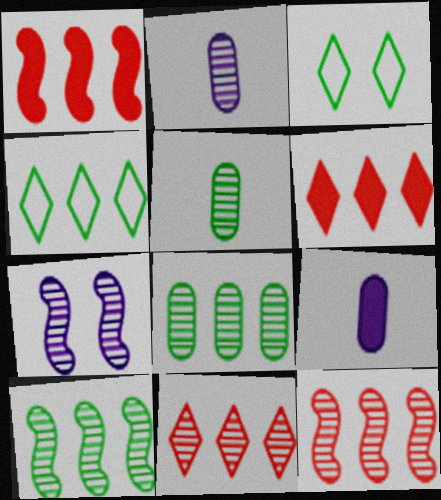[[1, 2, 3], 
[3, 9, 12], 
[5, 7, 11]]